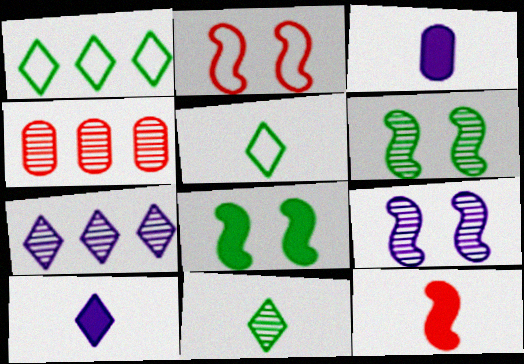[[2, 8, 9], 
[4, 9, 11]]